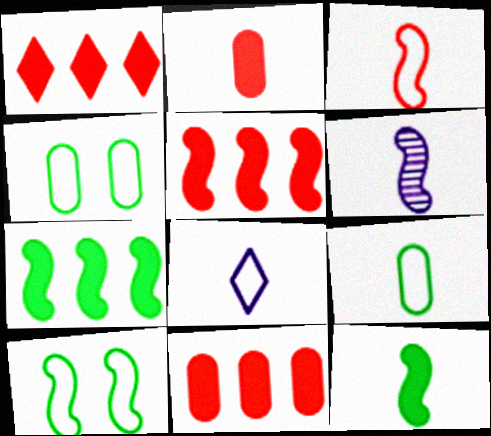[[1, 4, 6], 
[1, 5, 11], 
[3, 6, 12], 
[3, 8, 9], 
[5, 6, 10]]